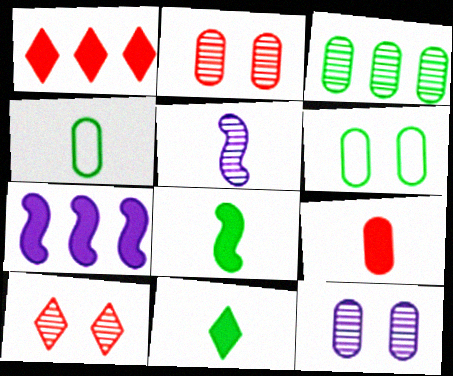[[1, 5, 6], 
[3, 5, 10], 
[4, 7, 10]]